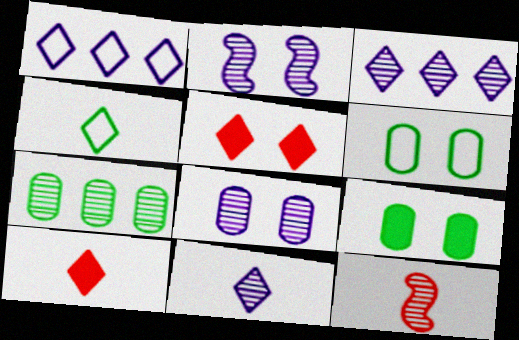[[1, 9, 12], 
[2, 5, 6], 
[3, 4, 5], 
[4, 10, 11]]